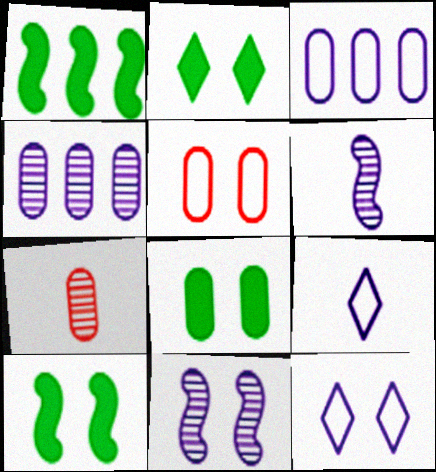[[1, 7, 12], 
[2, 5, 11], 
[2, 8, 10], 
[3, 7, 8]]